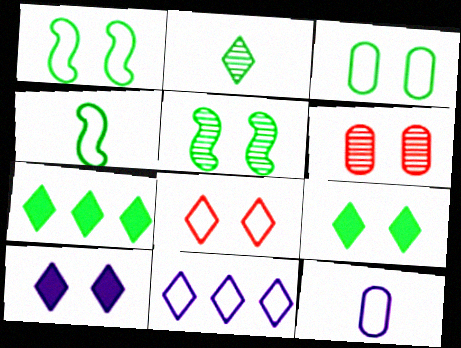[[1, 6, 10], 
[3, 5, 9]]